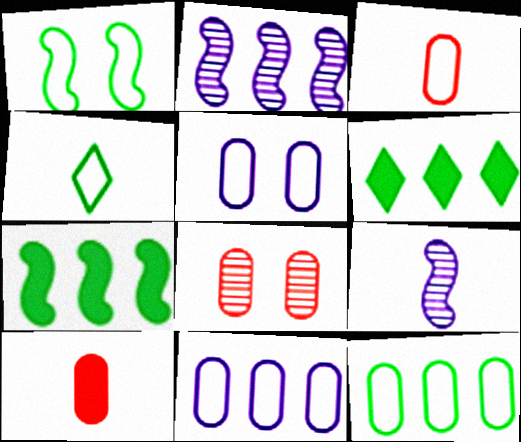[[1, 4, 12], 
[3, 5, 12], 
[4, 9, 10]]